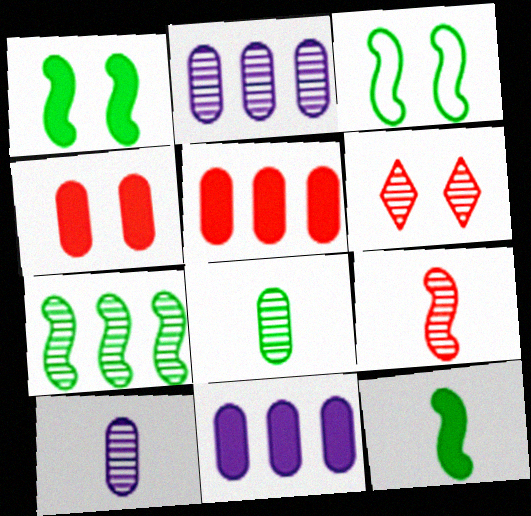[[3, 7, 12], 
[6, 7, 10]]